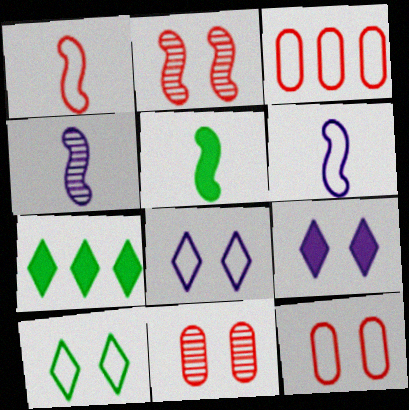[[1, 4, 5], 
[3, 6, 10], 
[4, 7, 12], 
[6, 7, 11]]